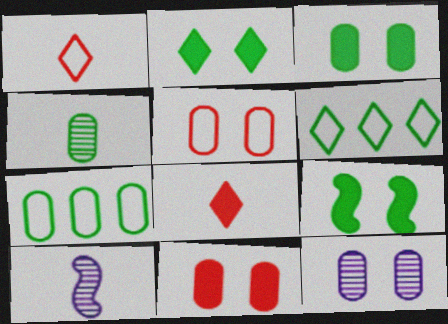[[2, 3, 9], 
[3, 4, 7], 
[3, 5, 12], 
[4, 6, 9], 
[6, 10, 11]]